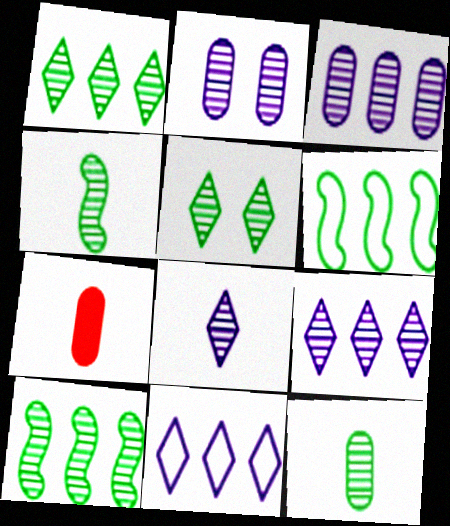[[5, 10, 12]]